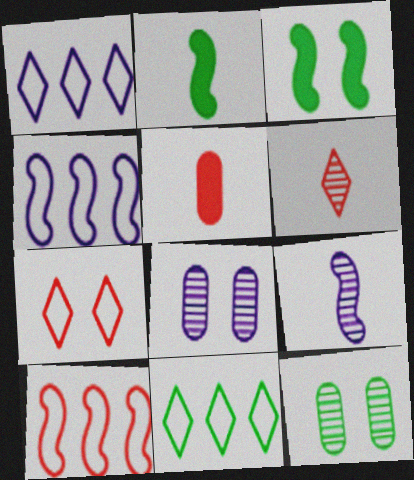[[2, 11, 12], 
[3, 7, 8], 
[3, 9, 10]]